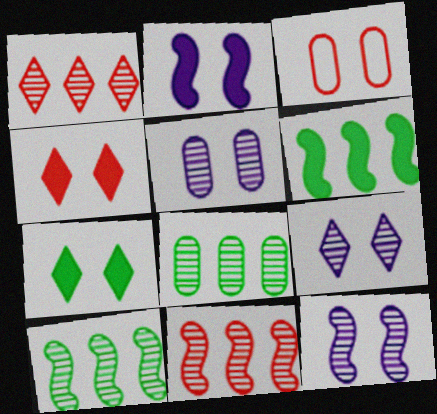[[3, 7, 12], 
[5, 9, 12]]